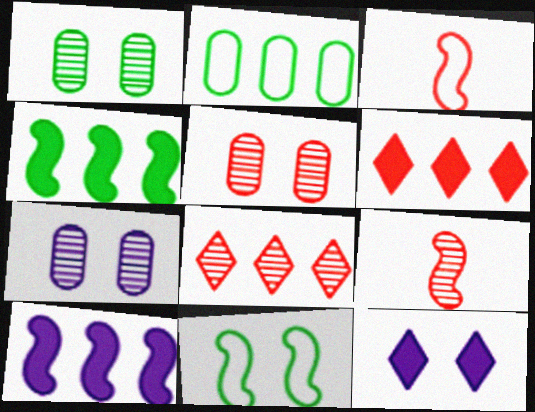[[1, 5, 7], 
[2, 8, 10], 
[2, 9, 12], 
[3, 5, 6], 
[5, 8, 9], 
[5, 11, 12], 
[9, 10, 11]]